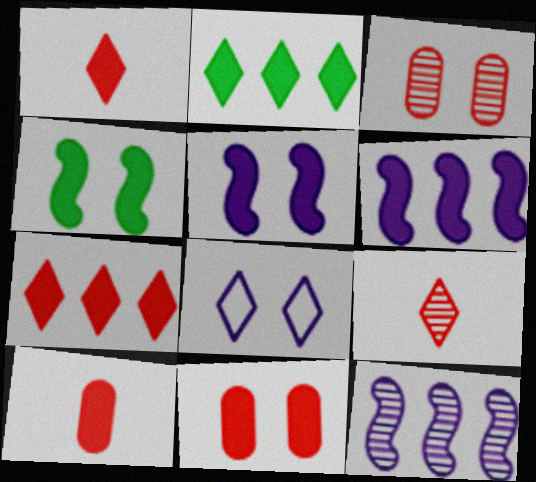[[2, 5, 10], 
[2, 8, 9], 
[3, 4, 8]]